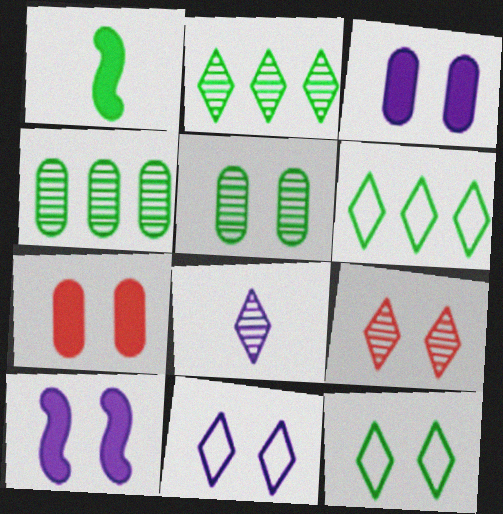[[1, 4, 12], 
[1, 5, 6], 
[2, 8, 9]]